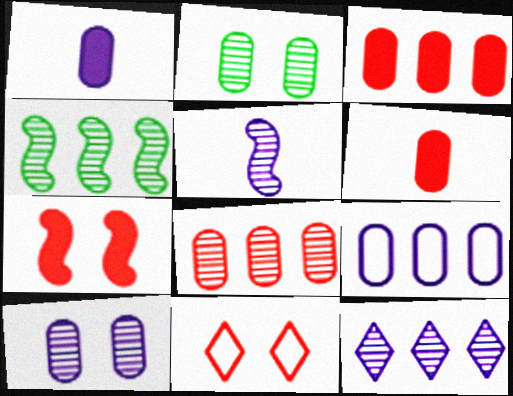[[1, 4, 11], 
[1, 9, 10], 
[2, 6, 9], 
[4, 8, 12], 
[5, 10, 12]]